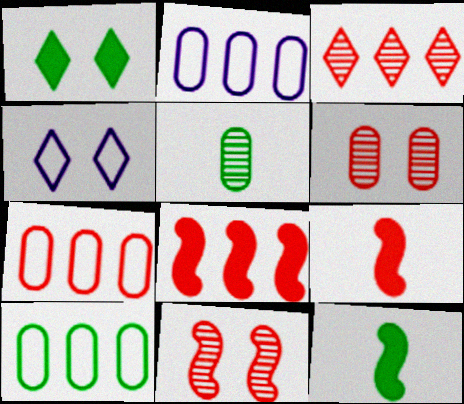[[2, 7, 10], 
[3, 7, 8], 
[4, 5, 8]]